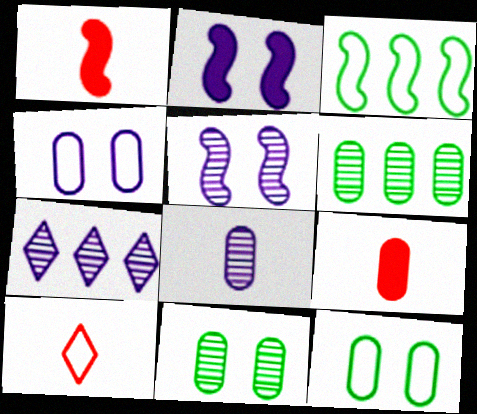[[1, 3, 5], 
[1, 7, 12], 
[2, 6, 10], 
[3, 4, 10], 
[4, 6, 9], 
[5, 7, 8]]